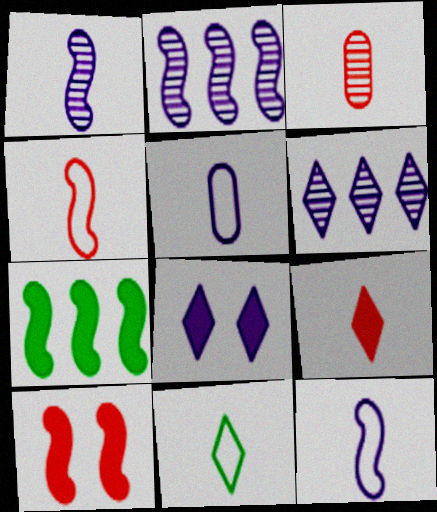[[2, 5, 8], 
[3, 4, 9], 
[4, 5, 11]]